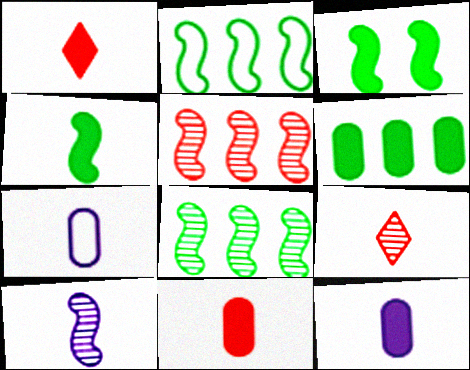[[1, 4, 12], 
[4, 7, 9]]